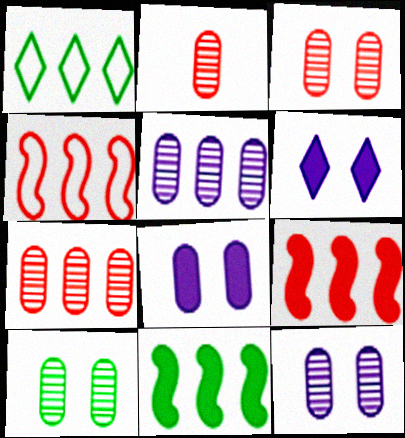[[1, 5, 9], 
[2, 3, 7], 
[2, 5, 10], 
[3, 10, 12]]